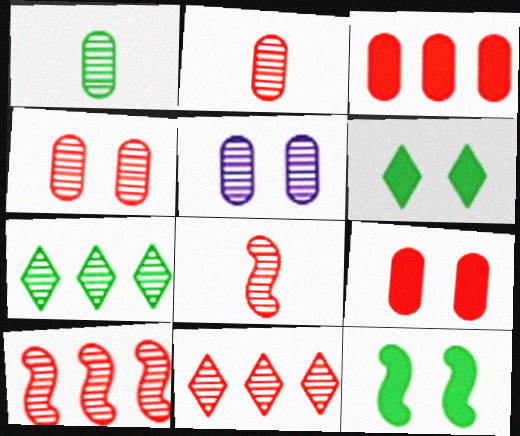[[4, 8, 11], 
[5, 7, 8]]